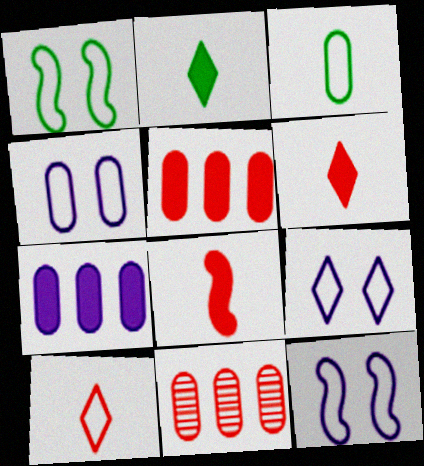[[2, 11, 12], 
[4, 9, 12]]